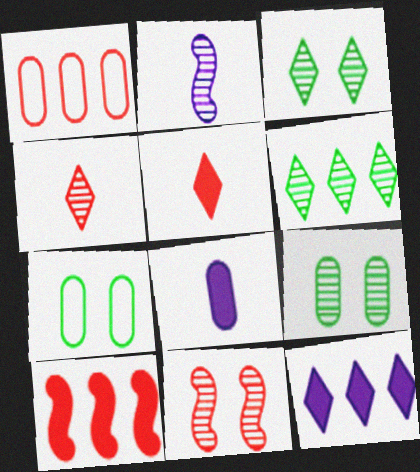[[1, 5, 11], 
[1, 8, 9]]